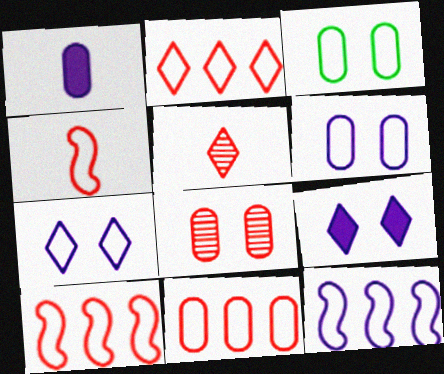[[2, 10, 11]]